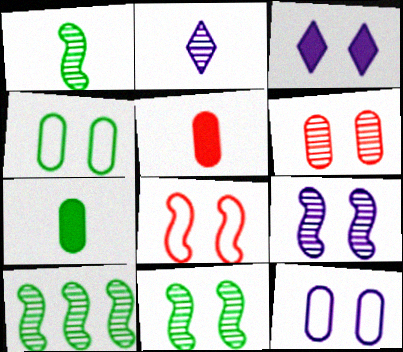[[1, 10, 11], 
[2, 6, 10], 
[3, 9, 12]]